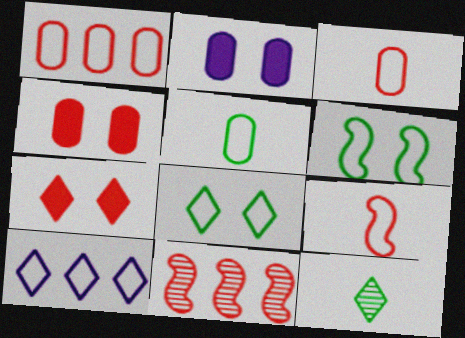[[3, 6, 10], 
[3, 7, 11], 
[7, 10, 12]]